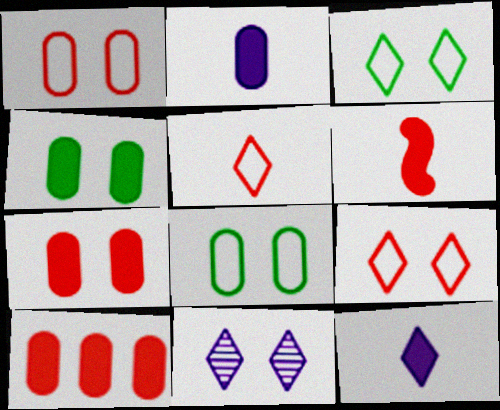[[2, 4, 10]]